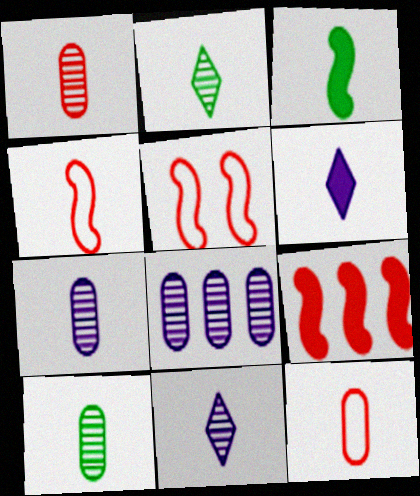[[1, 7, 10], 
[3, 11, 12], 
[4, 6, 10]]